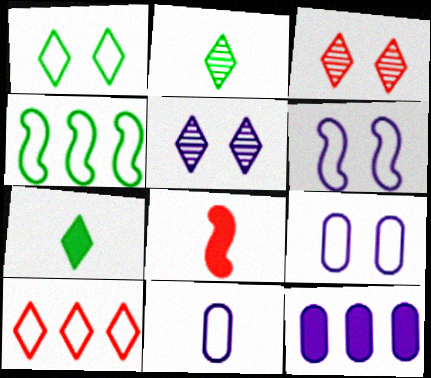[[2, 8, 11], 
[5, 7, 10]]